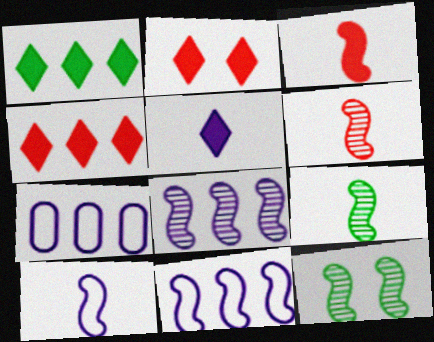[[1, 2, 5], 
[2, 7, 9], 
[3, 9, 10], 
[3, 11, 12], 
[6, 8, 12]]